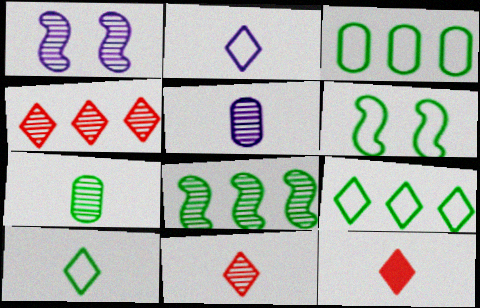[[1, 3, 12], 
[1, 4, 7], 
[3, 6, 10]]